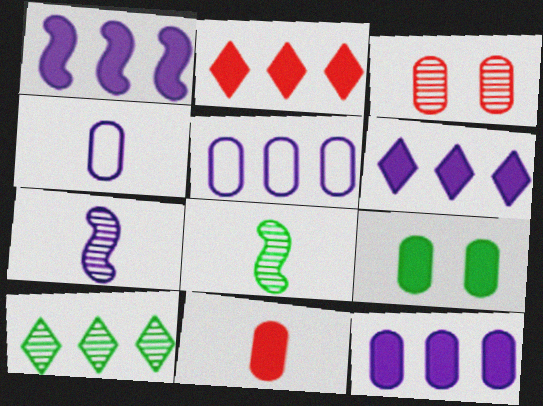[[1, 6, 12], 
[3, 7, 10], 
[9, 11, 12]]